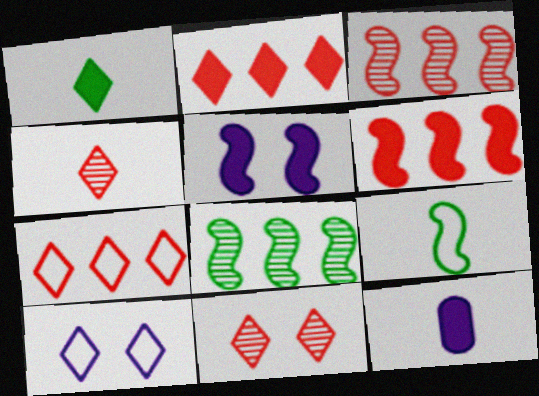[[3, 5, 9], 
[4, 9, 12]]